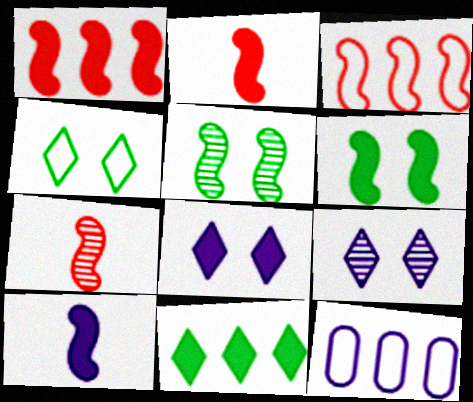[[1, 6, 10], 
[3, 5, 10], 
[9, 10, 12]]